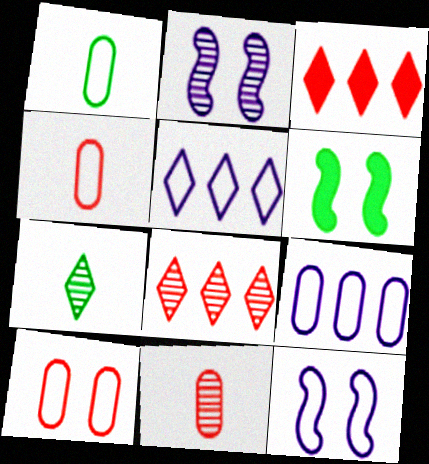[[1, 2, 3], 
[1, 9, 10], 
[5, 6, 11]]